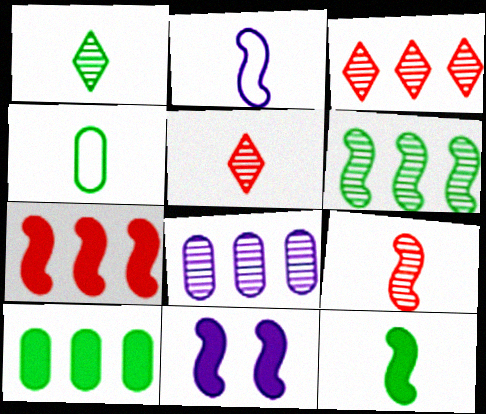[[1, 4, 12], 
[2, 9, 12], 
[3, 4, 11], 
[3, 6, 8], 
[7, 11, 12]]